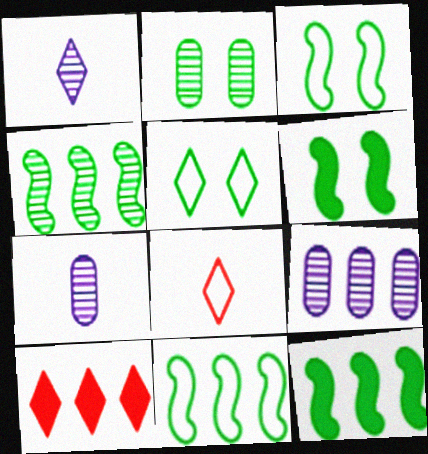[[1, 5, 10], 
[2, 5, 6], 
[3, 7, 10], 
[4, 11, 12], 
[6, 8, 9], 
[9, 10, 11]]